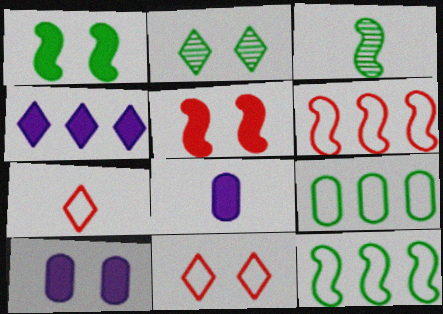[[1, 3, 12], 
[2, 4, 7], 
[2, 6, 8], 
[3, 7, 8]]